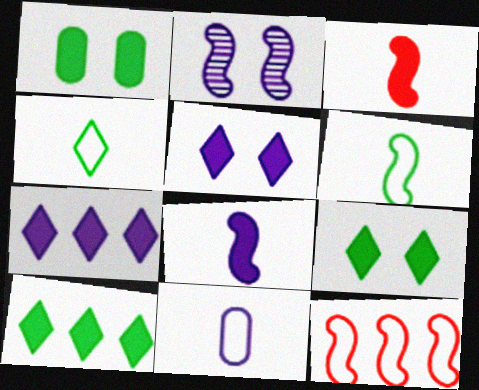[[1, 3, 7], 
[2, 7, 11]]